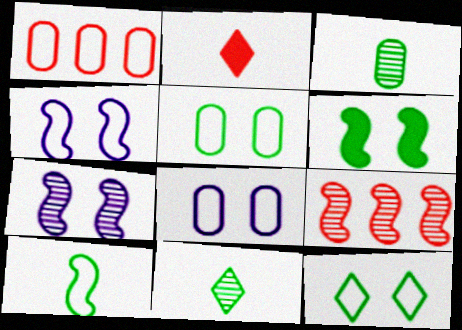[]